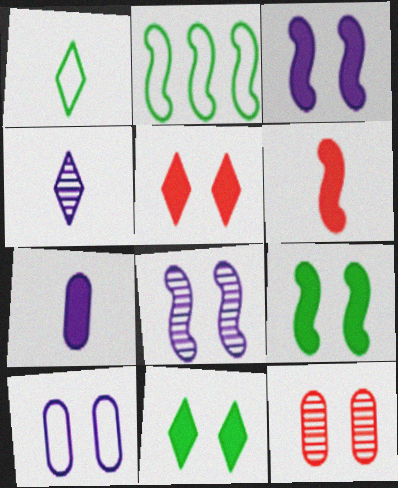[[2, 6, 8]]